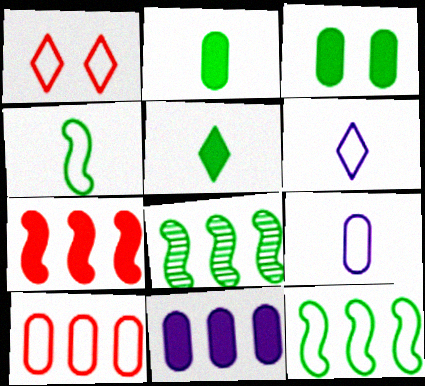[[1, 9, 12]]